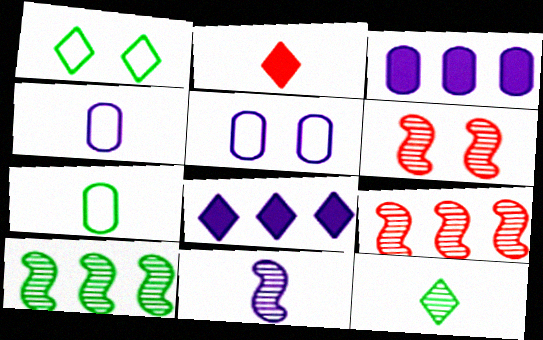[[2, 5, 10], 
[2, 7, 11], 
[5, 8, 11], 
[6, 7, 8], 
[6, 10, 11]]